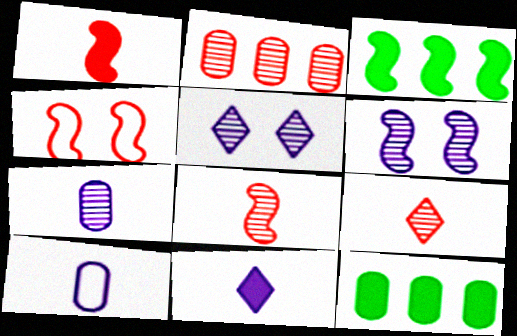[]